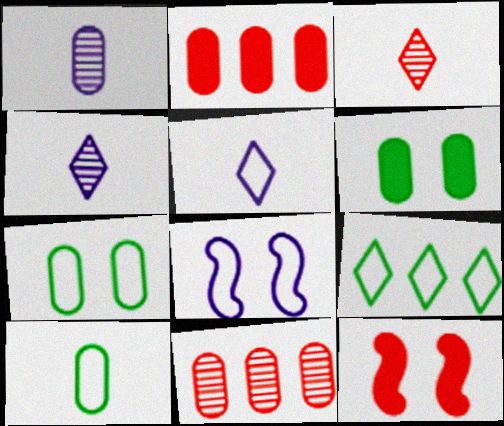[[1, 2, 7], 
[1, 9, 12]]